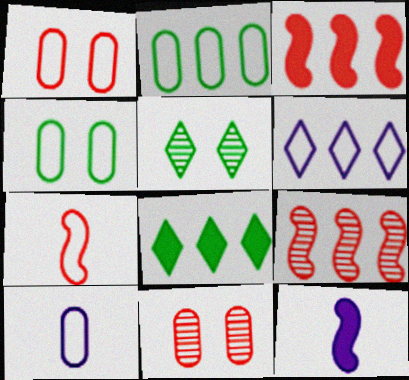[[1, 2, 10], 
[3, 5, 10], 
[4, 6, 7]]